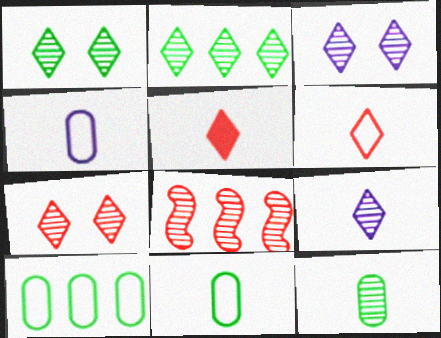[[1, 3, 7], 
[2, 7, 9], 
[3, 8, 12]]